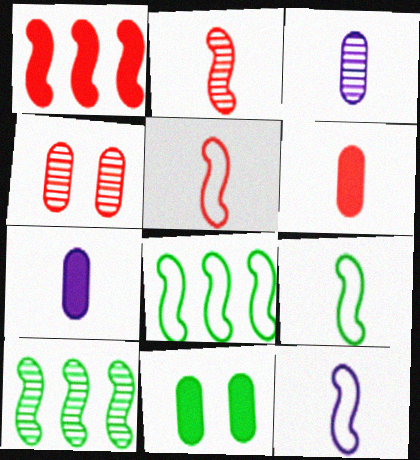[[5, 9, 12]]